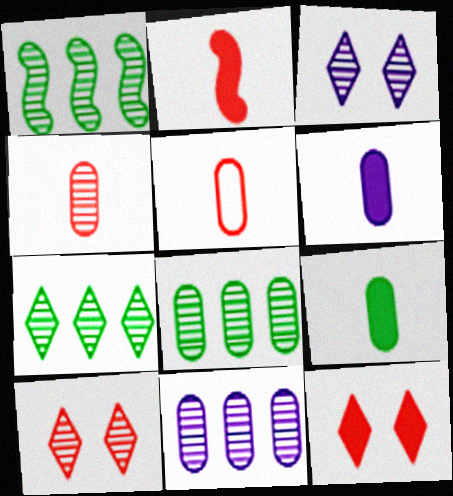[[1, 3, 4], 
[1, 7, 8]]